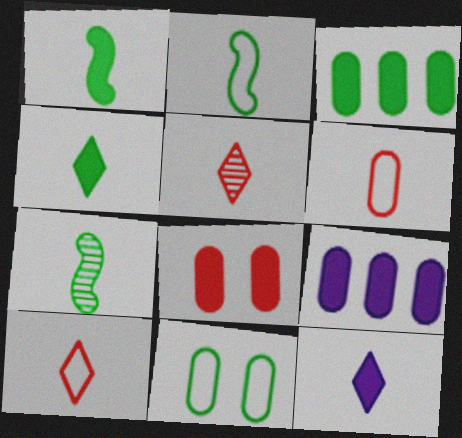[[1, 2, 7], 
[6, 7, 12]]